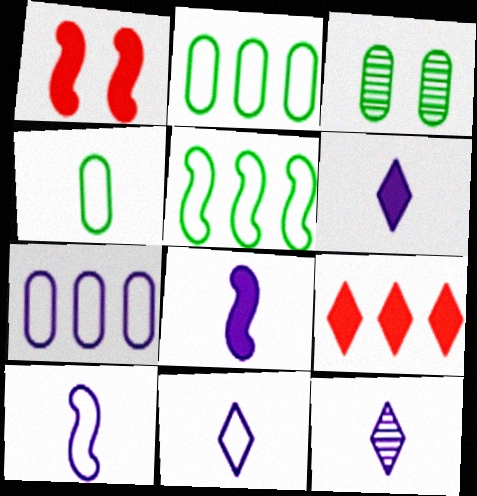[[1, 2, 12], 
[3, 9, 10], 
[6, 11, 12]]